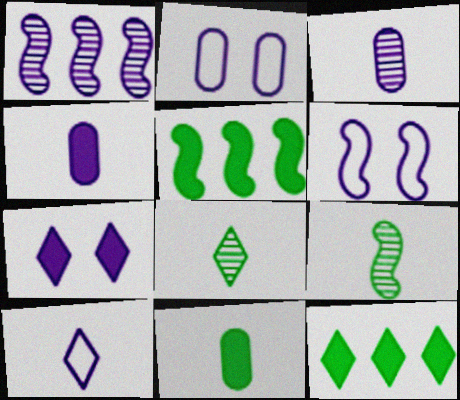[]